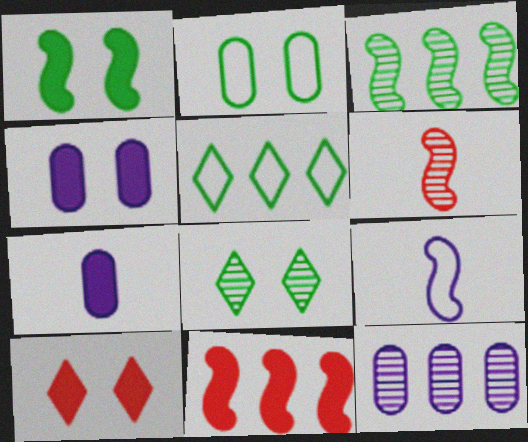[[1, 2, 8], 
[1, 4, 10], 
[4, 5, 6], 
[5, 11, 12], 
[6, 8, 12]]